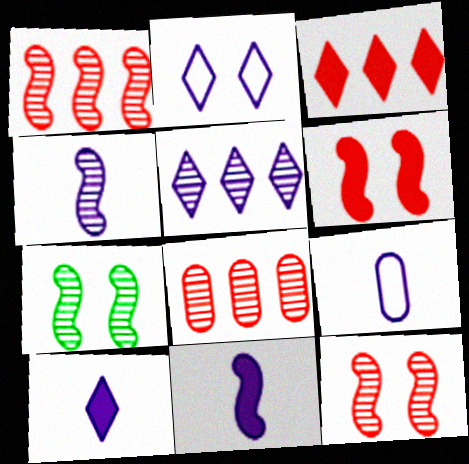[[1, 4, 7], 
[2, 5, 10], 
[3, 7, 9], 
[4, 9, 10]]